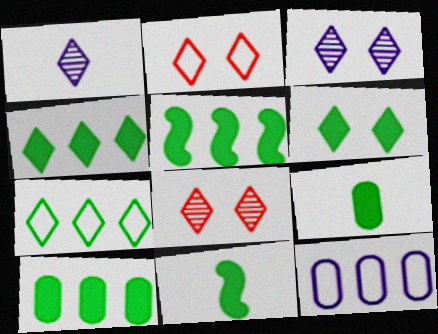[[1, 2, 4], 
[2, 3, 6], 
[4, 5, 10], 
[5, 6, 9], 
[6, 10, 11], 
[8, 11, 12]]